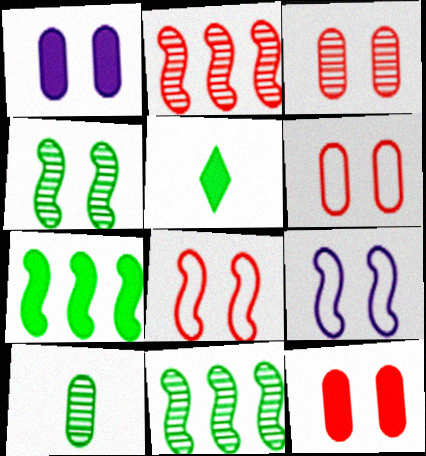[[3, 6, 12]]